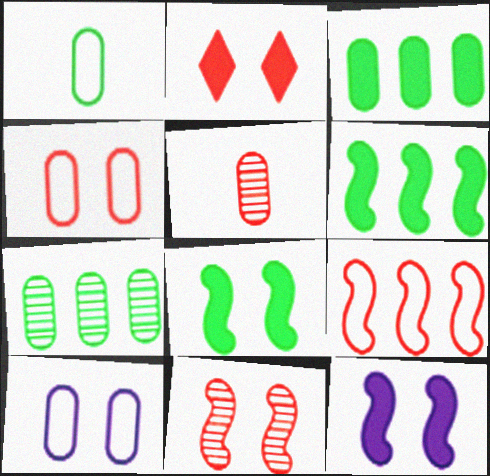[[2, 4, 11], 
[2, 5, 9], 
[3, 5, 10]]